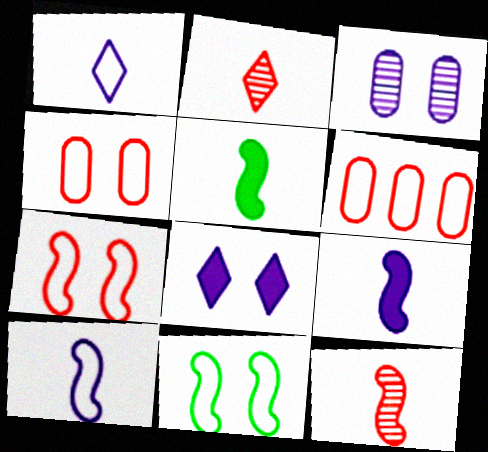[[1, 6, 11], 
[5, 10, 12]]